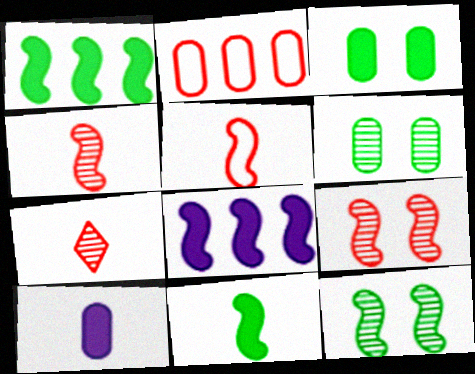[[2, 6, 10], 
[5, 8, 12]]